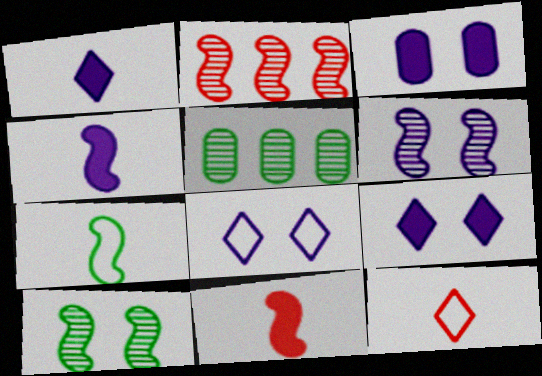[[3, 6, 8], 
[5, 8, 11]]